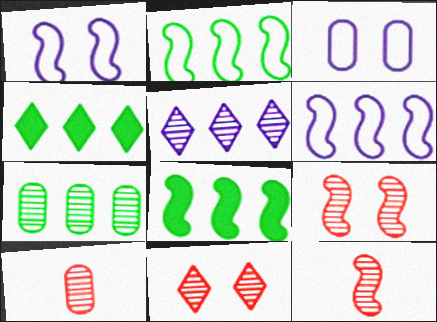[[1, 4, 10], 
[1, 8, 12], 
[2, 4, 7], 
[3, 4, 12]]